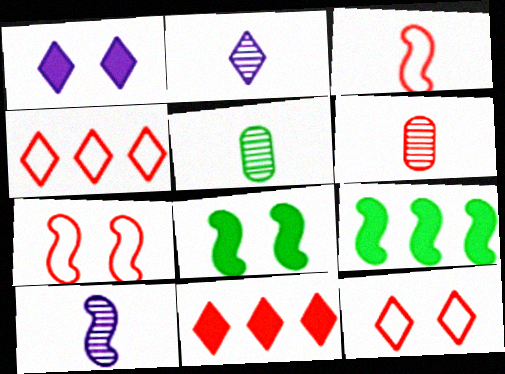[[6, 7, 11], 
[7, 9, 10]]